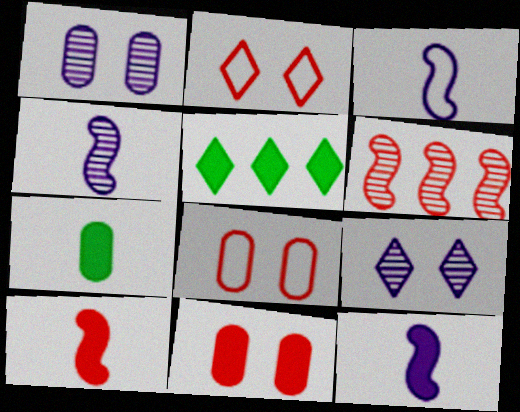[[3, 4, 12], 
[4, 5, 8], 
[5, 11, 12]]